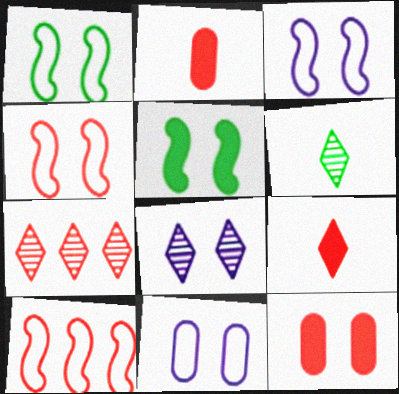[[1, 3, 4], 
[1, 8, 12], 
[2, 4, 7], 
[6, 7, 8]]